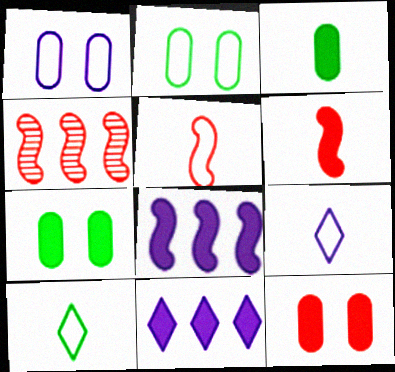[[4, 7, 9], 
[6, 7, 11]]